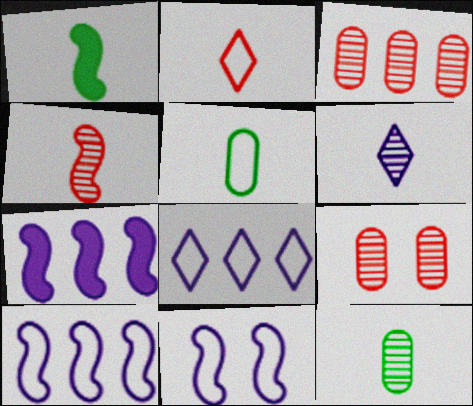[[1, 8, 9], 
[4, 6, 12]]